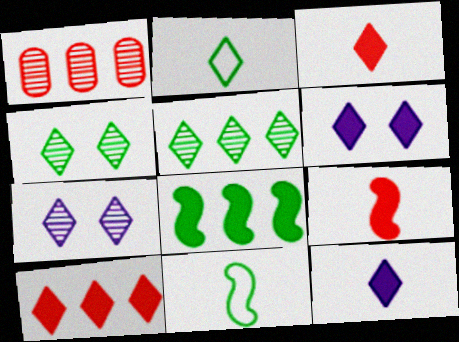[[1, 6, 11], 
[2, 7, 10]]